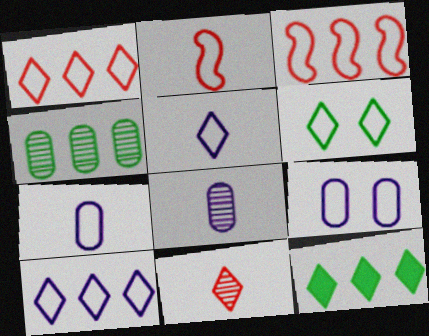[[1, 5, 6], 
[3, 6, 7]]